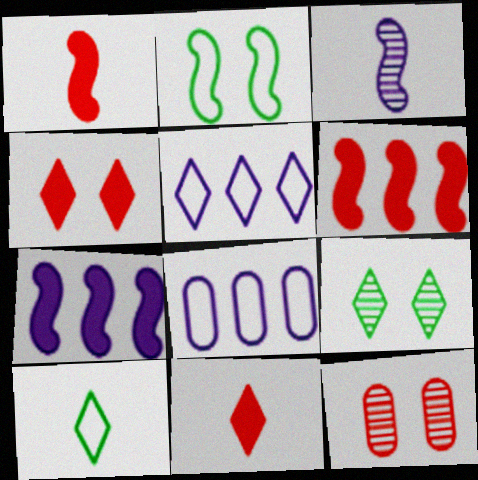[[1, 8, 9], 
[2, 3, 6], 
[5, 9, 11], 
[7, 10, 12]]